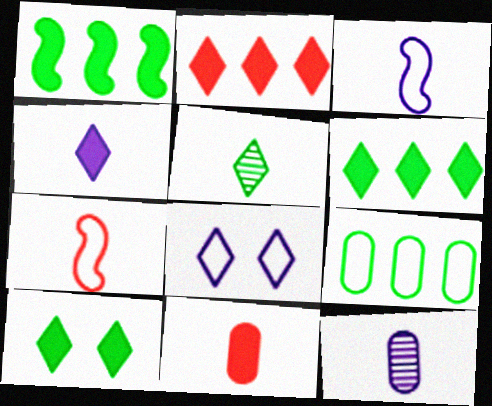[[2, 4, 10], 
[2, 5, 8], 
[3, 4, 12], 
[3, 5, 11], 
[7, 8, 9]]